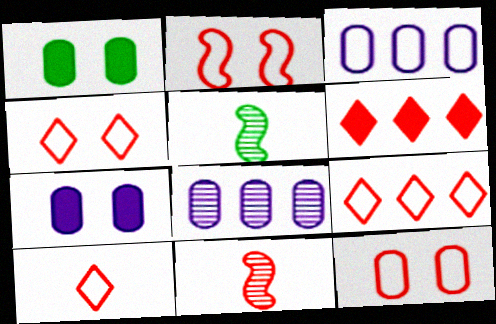[[2, 4, 12], 
[4, 9, 10], 
[5, 7, 9], 
[6, 11, 12]]